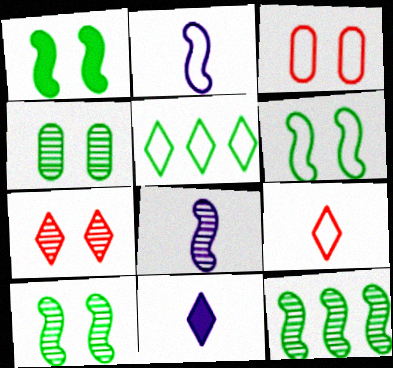[[1, 6, 10], 
[2, 3, 5], 
[3, 11, 12], 
[5, 7, 11]]